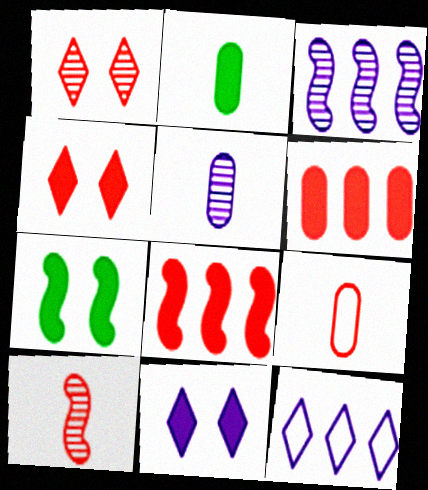[[1, 8, 9], 
[2, 5, 9], 
[2, 8, 11]]